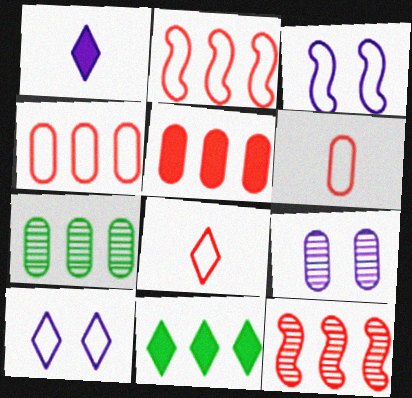[]